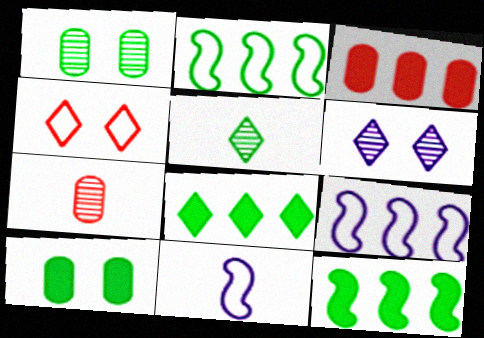[[2, 5, 10]]